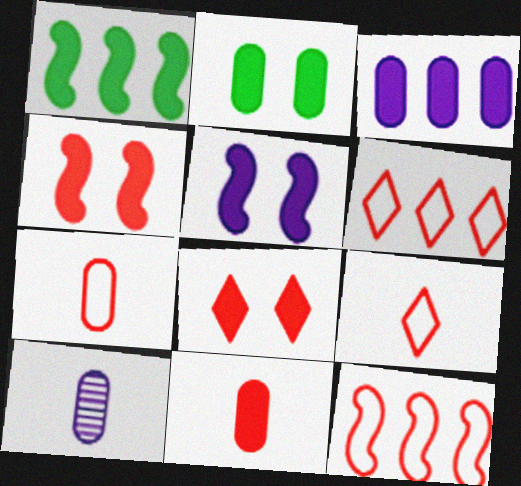[[2, 3, 11], 
[2, 5, 8]]